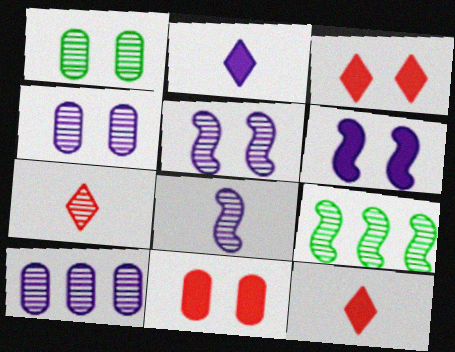[[4, 7, 9]]